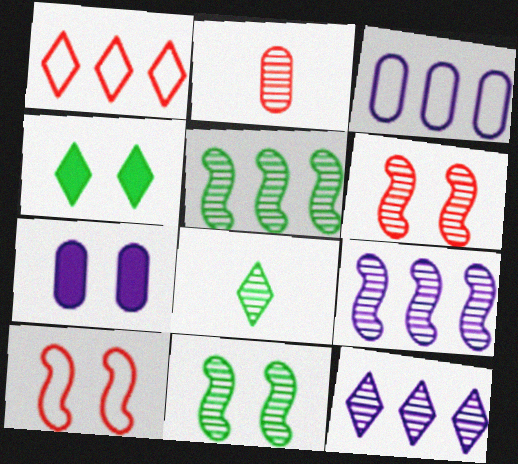[[2, 11, 12]]